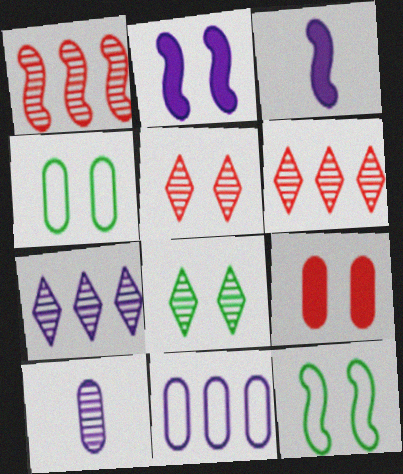[[1, 3, 12], 
[1, 8, 10], 
[2, 4, 5], 
[3, 4, 6]]